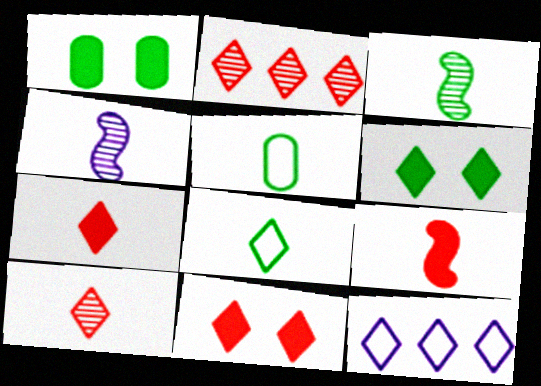[[4, 5, 7], 
[6, 10, 12]]